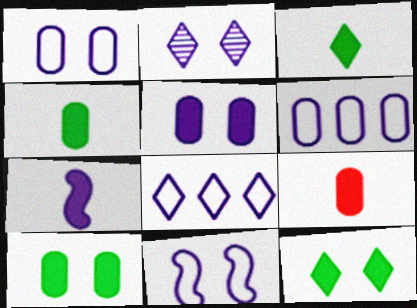[[2, 5, 11], 
[2, 6, 7], 
[3, 7, 9]]